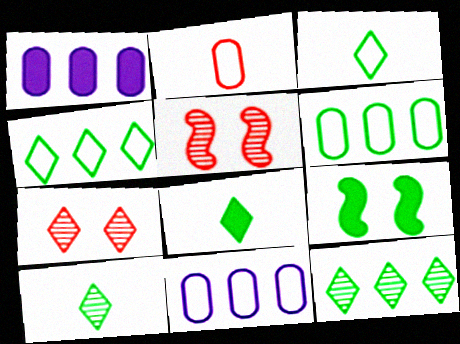[[1, 3, 5], 
[3, 8, 10], 
[5, 8, 11], 
[6, 9, 10]]